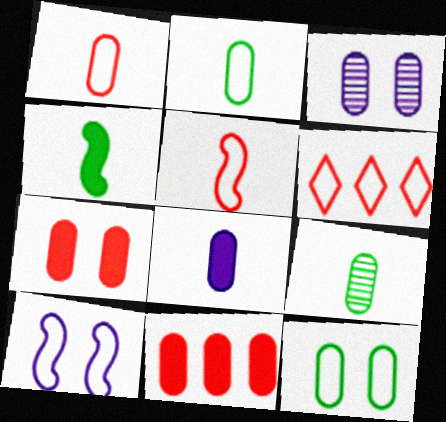[[1, 8, 9], 
[2, 3, 11], 
[2, 6, 10], 
[3, 4, 6], 
[3, 7, 12]]